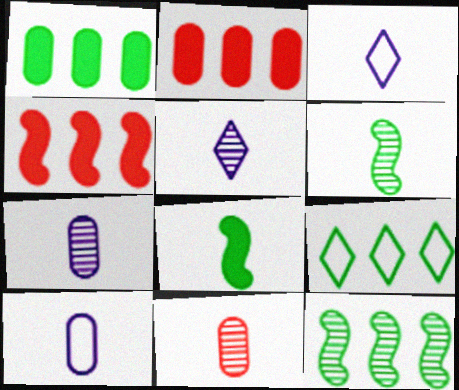[[1, 9, 12], 
[3, 8, 11], 
[5, 6, 11]]